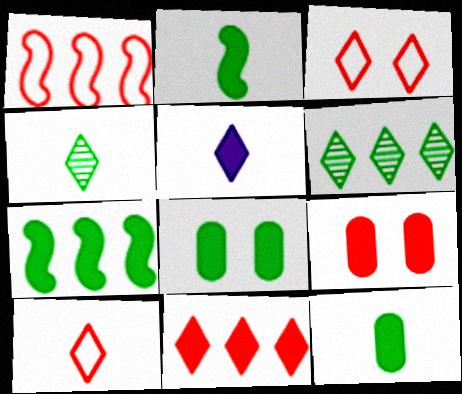[[3, 5, 6], 
[4, 5, 10], 
[5, 7, 9]]